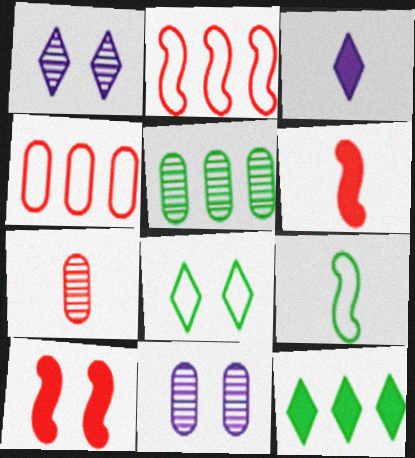[[3, 7, 9], 
[5, 7, 11], 
[8, 10, 11]]